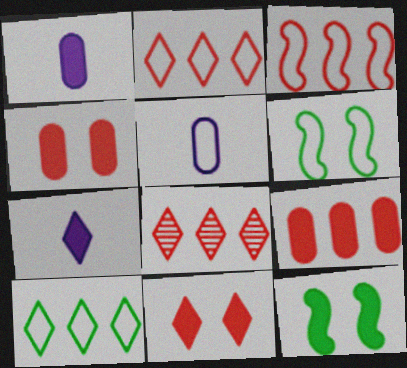[[1, 6, 8], 
[2, 5, 6], 
[3, 8, 9], 
[5, 8, 12], 
[7, 9, 12]]